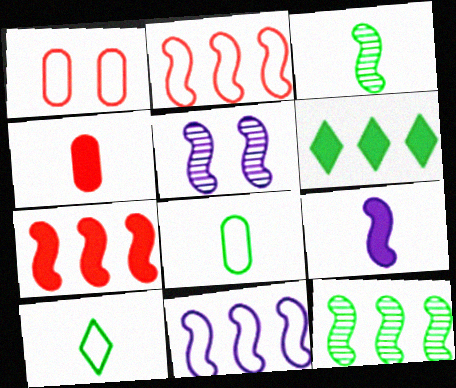[[1, 10, 11], 
[5, 9, 11], 
[7, 11, 12]]